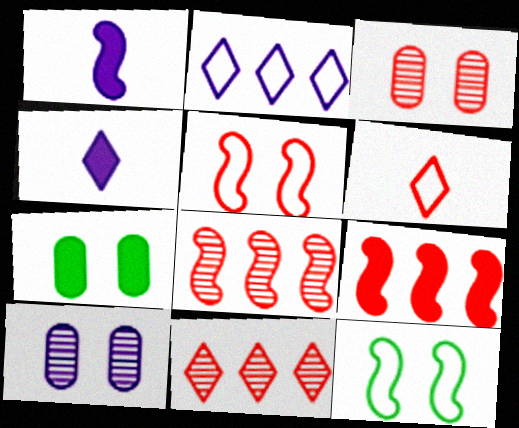[[1, 2, 10], 
[1, 8, 12], 
[3, 6, 9], 
[4, 7, 9]]